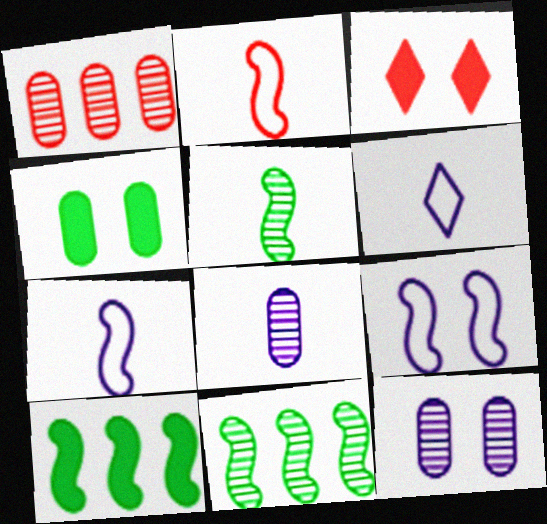[[1, 2, 3]]